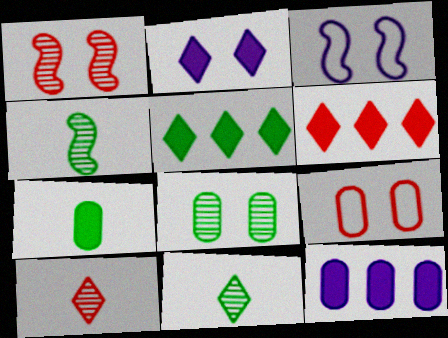[]